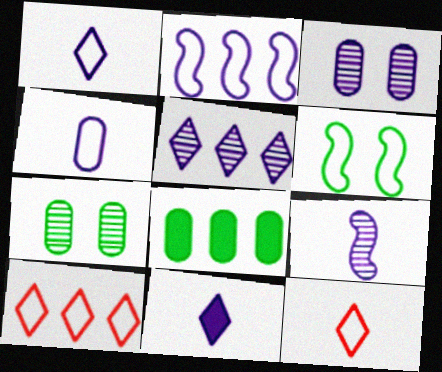[[2, 3, 11], 
[3, 5, 9], 
[4, 6, 10], 
[4, 9, 11]]